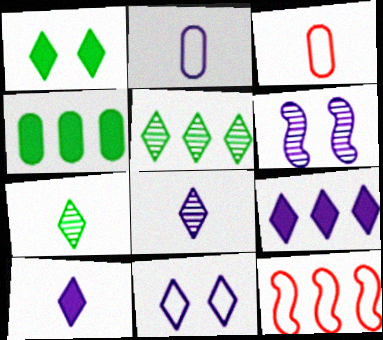[[2, 6, 9], 
[8, 9, 11]]